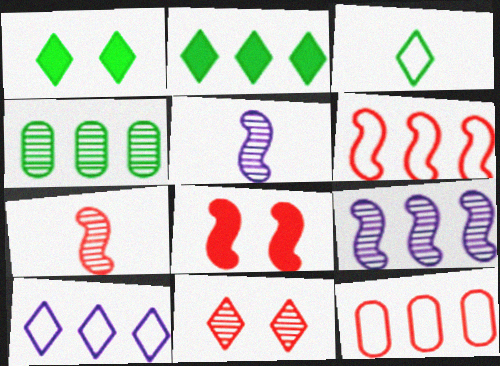[[1, 5, 12], 
[2, 9, 12], 
[4, 5, 11], 
[6, 7, 8]]